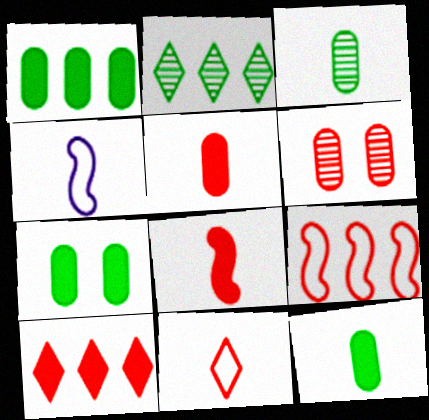[[1, 7, 12]]